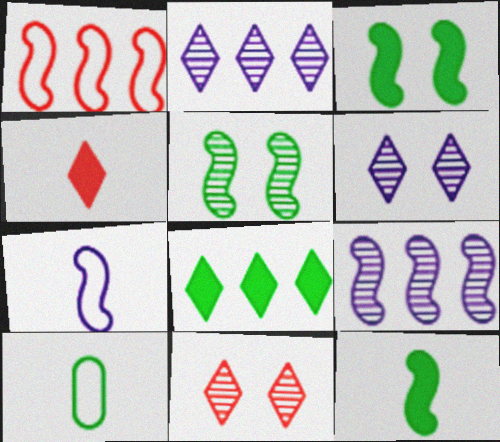[[5, 8, 10]]